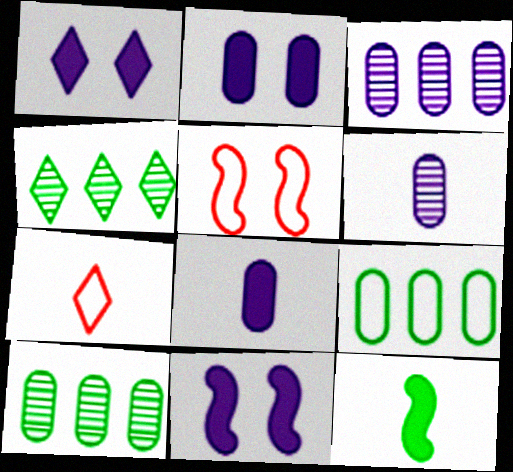[[1, 2, 11], 
[1, 4, 7], 
[4, 5, 8], 
[6, 7, 12], 
[7, 10, 11]]